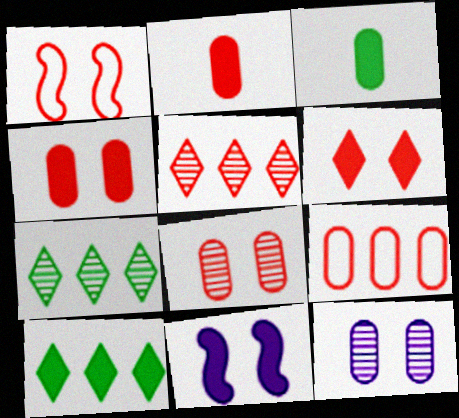[[1, 2, 5], 
[1, 6, 8], 
[2, 8, 9], 
[2, 10, 11], 
[3, 9, 12]]